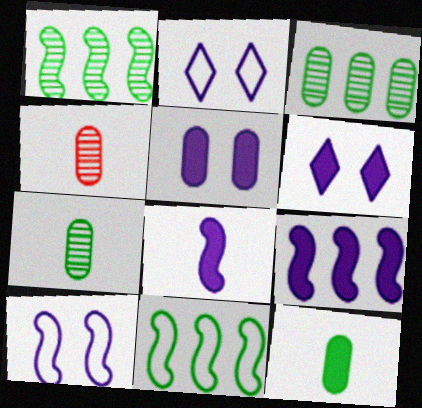[[4, 6, 11]]